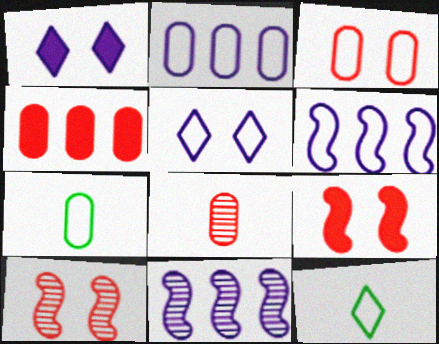[[2, 3, 7], 
[3, 4, 8], 
[3, 6, 12]]